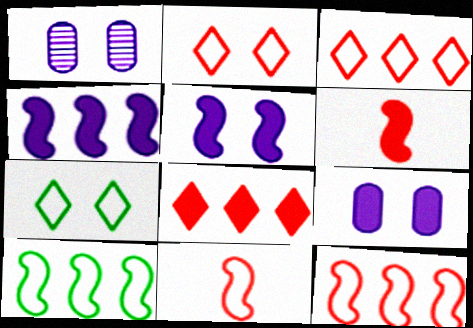[]